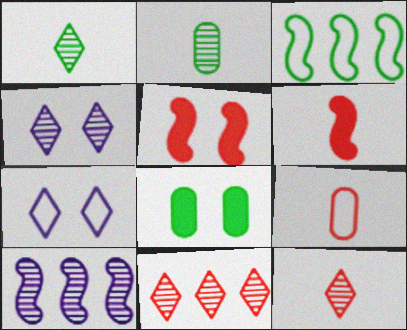[[1, 3, 8], 
[1, 4, 11], 
[3, 7, 9], 
[5, 9, 11], 
[6, 9, 12]]